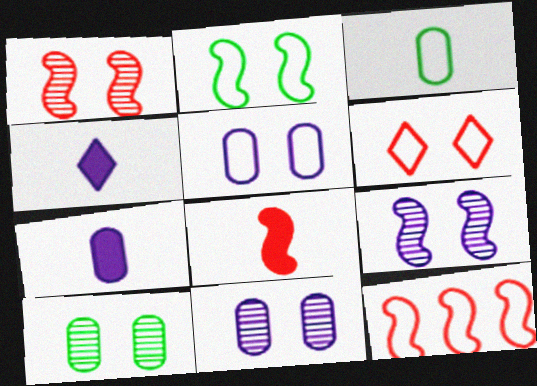[[1, 8, 12], 
[2, 5, 6], 
[4, 10, 12]]